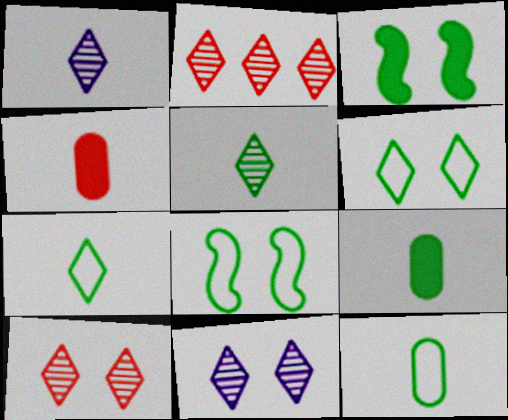[[2, 5, 11]]